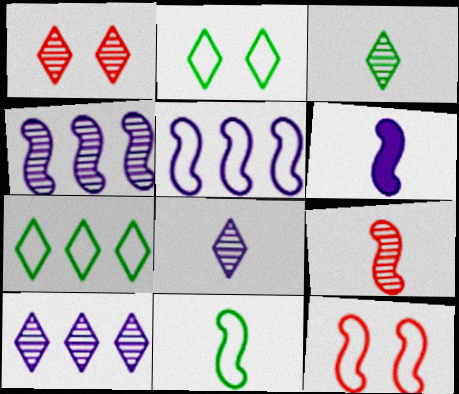[[1, 3, 10], 
[5, 11, 12], 
[6, 9, 11]]